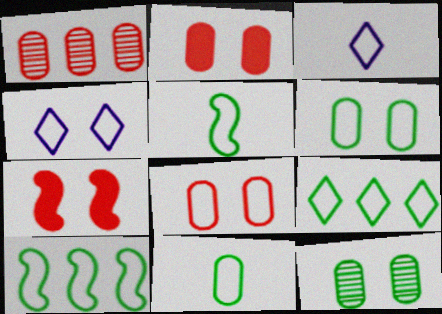[[3, 8, 10], 
[4, 7, 12], 
[5, 6, 9]]